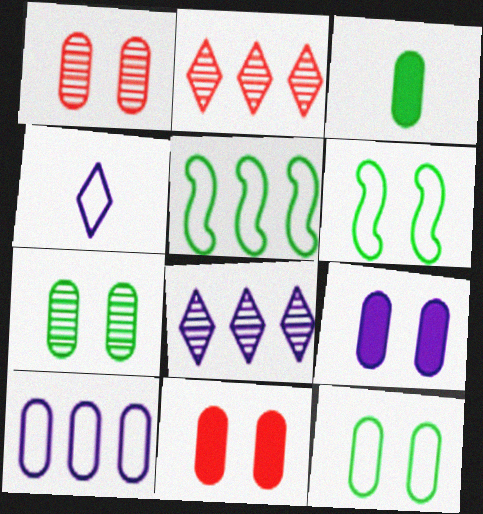[[1, 3, 10], 
[1, 9, 12]]